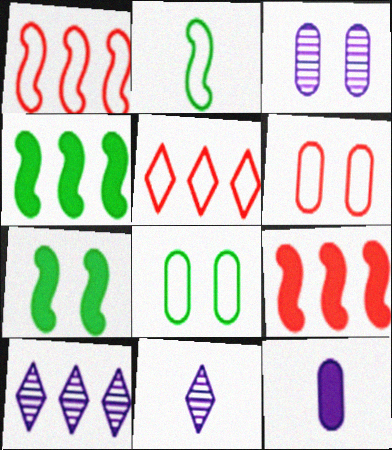[[4, 6, 11], 
[8, 9, 11]]